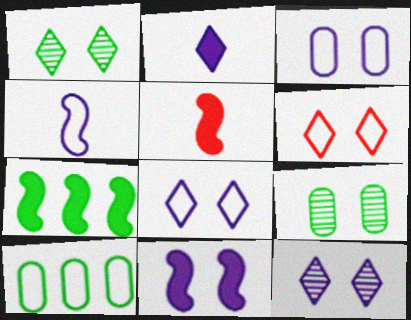[[3, 11, 12], 
[4, 6, 10], 
[5, 7, 11], 
[5, 10, 12], 
[6, 9, 11]]